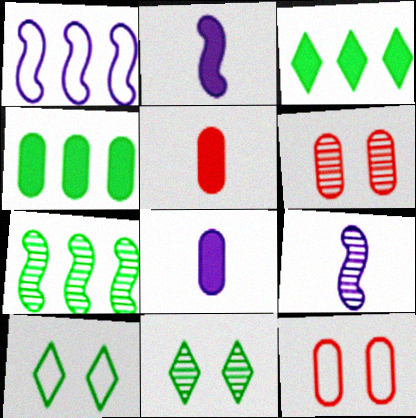[[1, 5, 11], 
[3, 9, 12]]